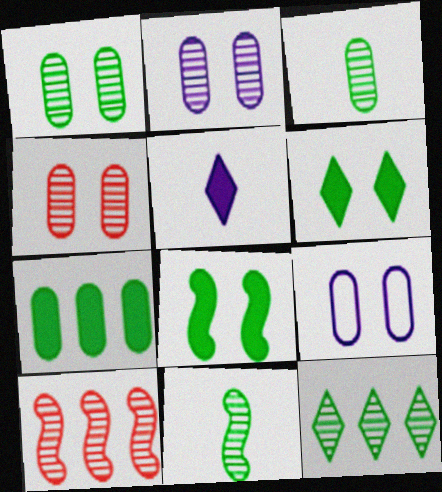[[1, 2, 4], 
[1, 11, 12]]